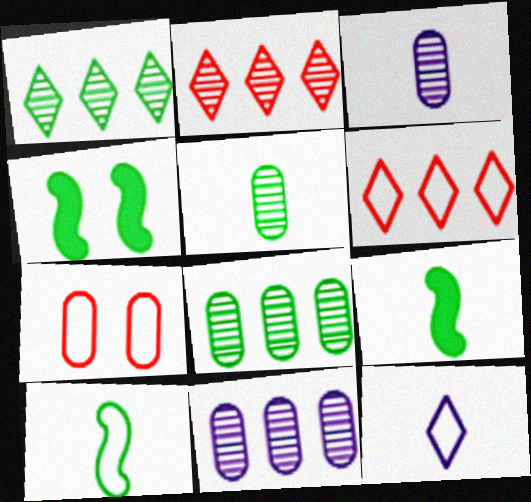[[3, 4, 6]]